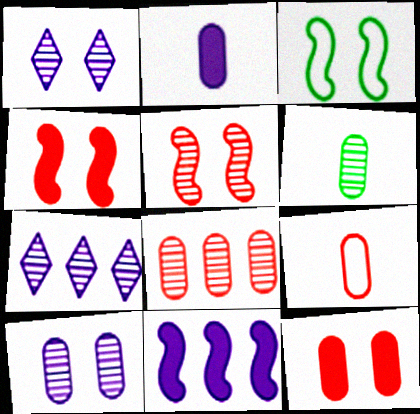[[1, 3, 12], 
[2, 6, 9], 
[5, 6, 7], 
[6, 8, 10], 
[8, 9, 12]]